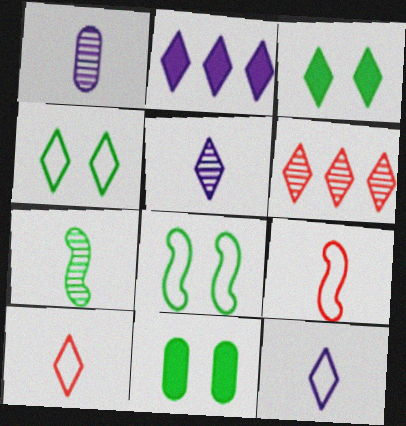[[3, 6, 12]]